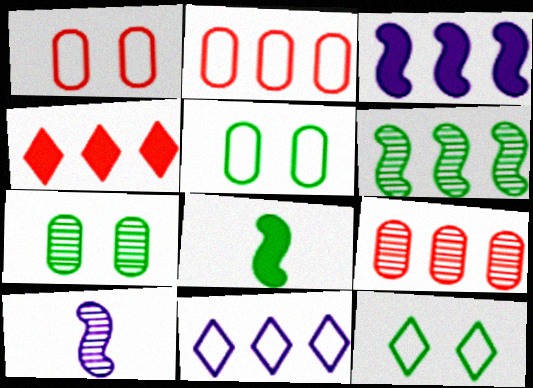[[4, 5, 10]]